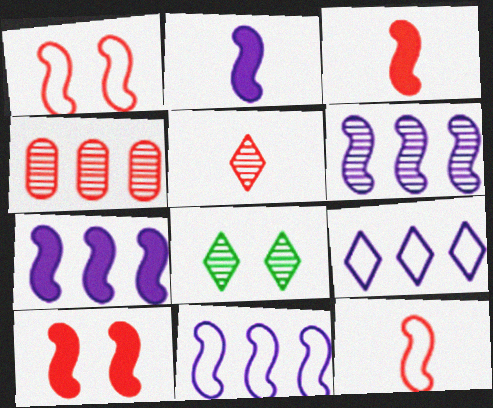[[6, 7, 11]]